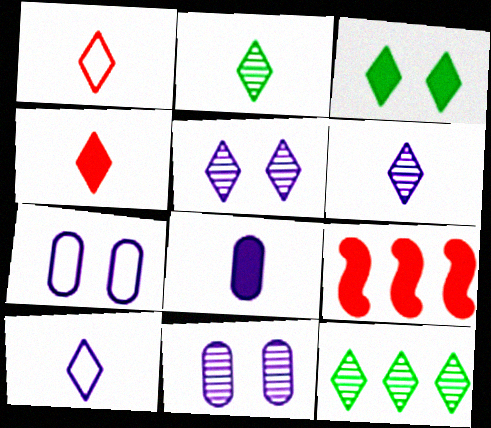[[2, 4, 10], 
[2, 7, 9], 
[3, 8, 9]]